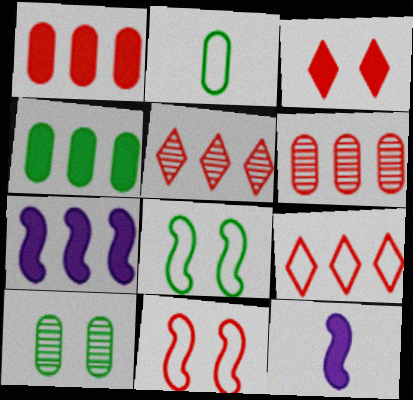[[2, 4, 10], 
[3, 4, 12], 
[9, 10, 12]]